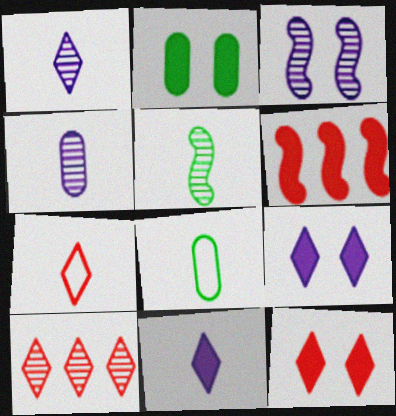[[2, 6, 11], 
[7, 10, 12]]